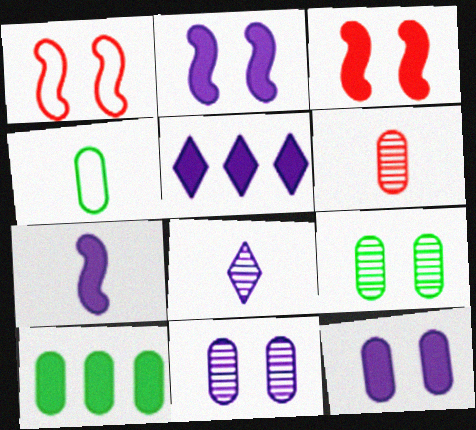[[1, 8, 10], 
[4, 9, 10], 
[5, 7, 12]]